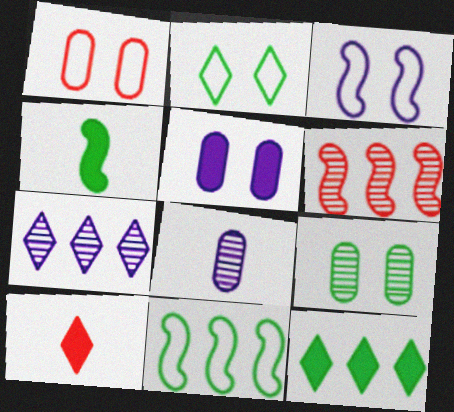[[1, 2, 3], 
[1, 4, 7], 
[1, 5, 9], 
[1, 6, 10], 
[2, 7, 10], 
[3, 4, 6]]